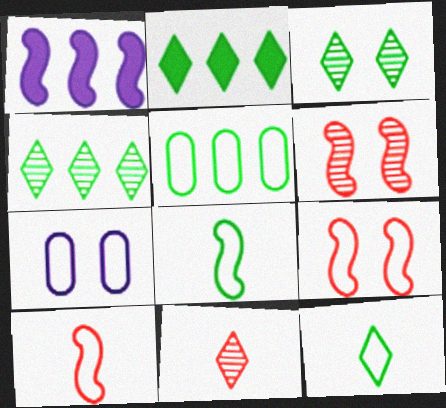[[1, 6, 8], 
[2, 3, 12]]